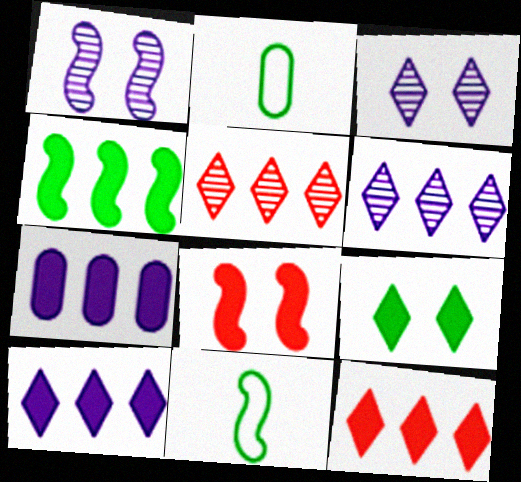[[1, 2, 12], 
[2, 6, 8], 
[4, 7, 12]]